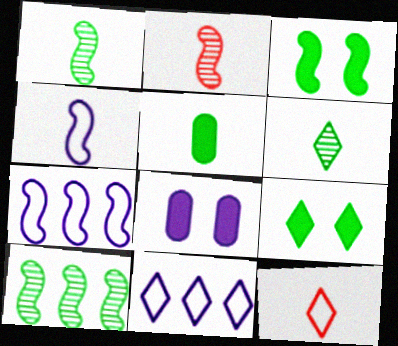[[2, 3, 7], 
[8, 10, 12]]